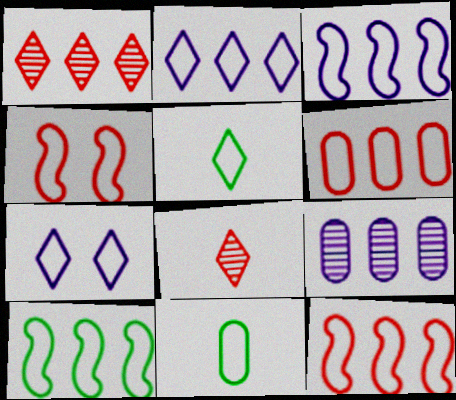[[2, 4, 11], 
[2, 6, 10], 
[3, 10, 12], 
[7, 11, 12]]